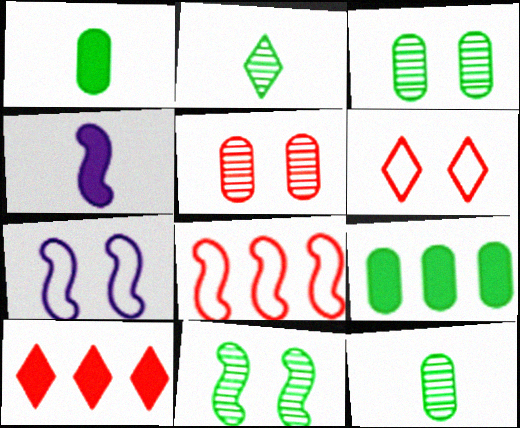[[4, 8, 11], 
[7, 10, 12]]